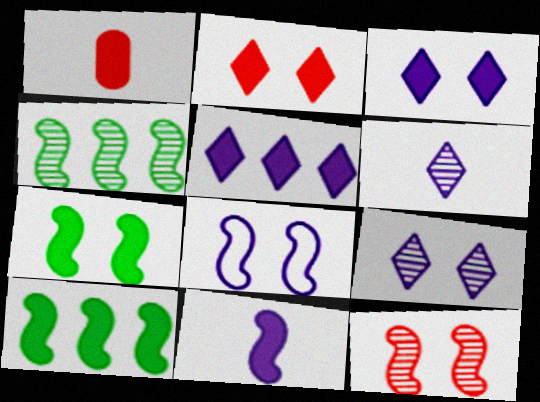[[1, 3, 10], 
[1, 5, 7], 
[7, 8, 12]]